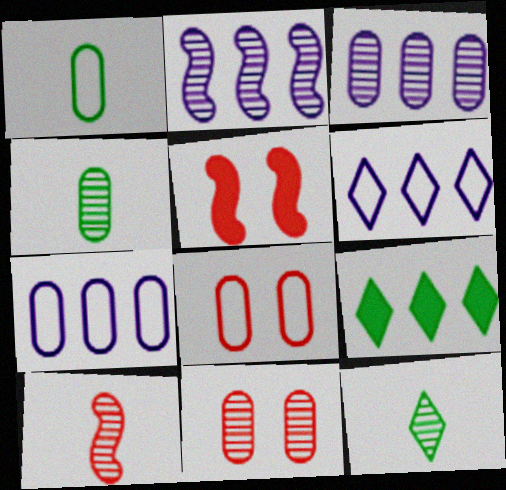[[1, 7, 8], 
[2, 11, 12], 
[3, 4, 11], 
[4, 5, 6], 
[5, 7, 12]]